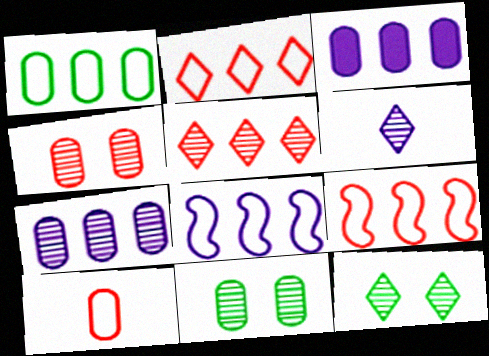[[1, 2, 8], 
[3, 10, 11], 
[5, 6, 12]]